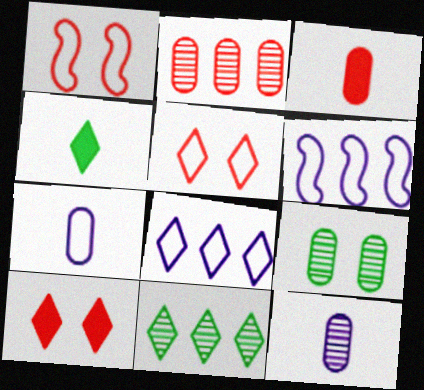[[2, 9, 12]]